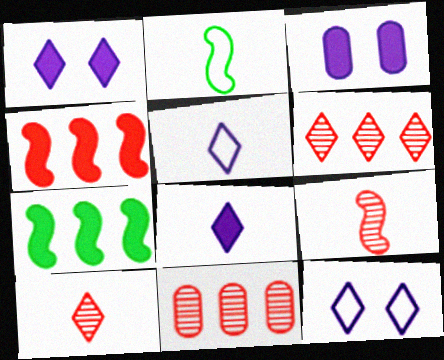[[1, 2, 11], 
[2, 3, 6]]